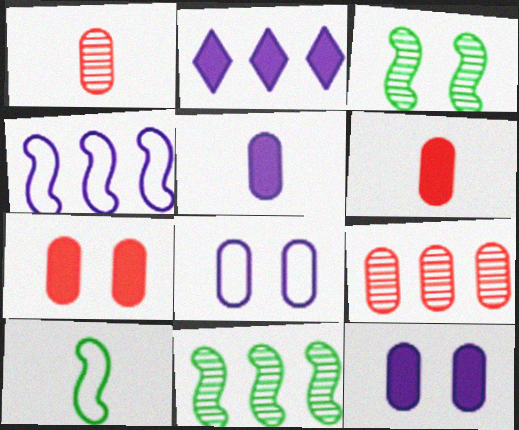[]